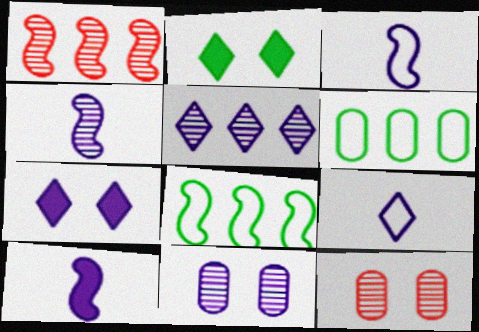[[3, 4, 10], 
[4, 5, 11], 
[5, 7, 9]]